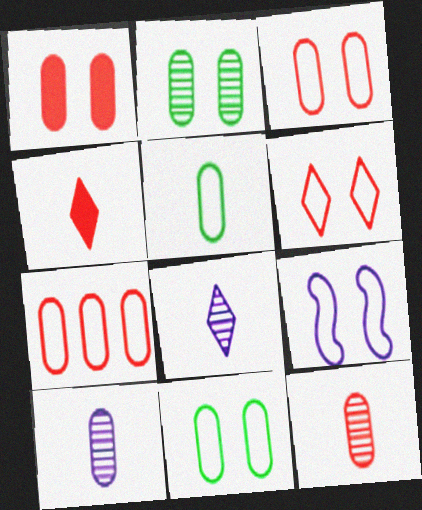[[1, 7, 12], 
[6, 9, 11]]